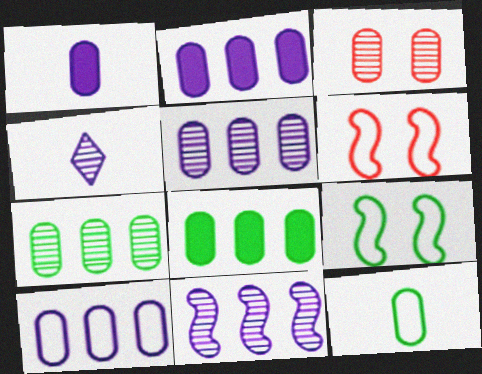[[2, 3, 12], 
[2, 5, 10], 
[4, 6, 8]]